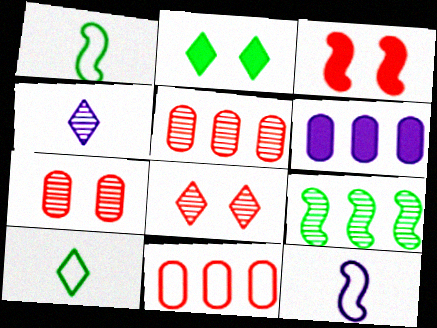[[1, 6, 8], 
[2, 5, 12], 
[3, 9, 12], 
[4, 7, 9]]